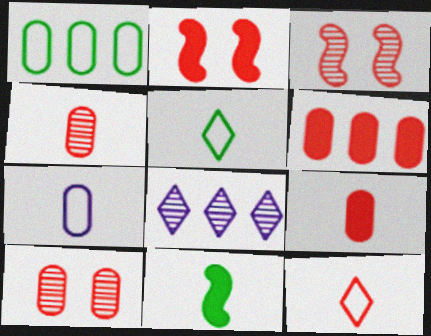[[3, 6, 12]]